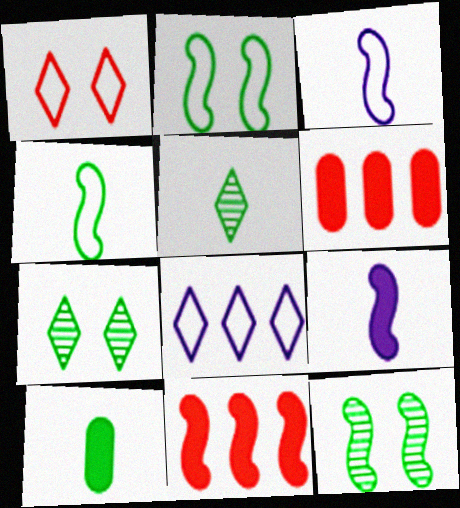[[3, 6, 7], 
[3, 11, 12], 
[4, 5, 10]]